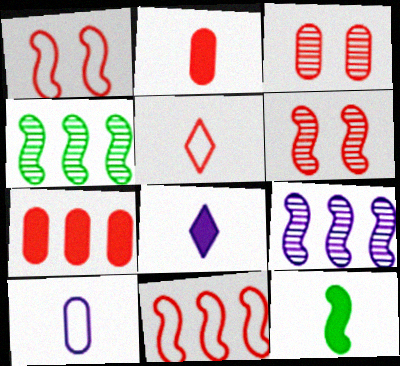[[1, 9, 12], 
[2, 8, 12], 
[5, 6, 7]]